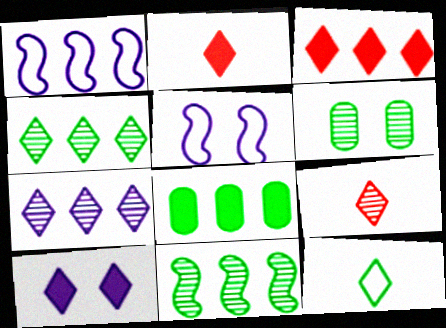[[1, 2, 6], 
[5, 8, 9]]